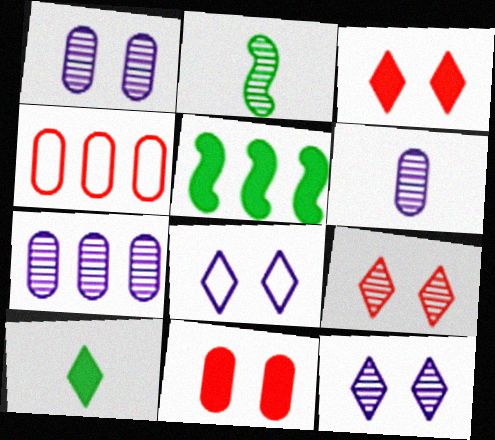[[1, 6, 7], 
[2, 7, 9]]